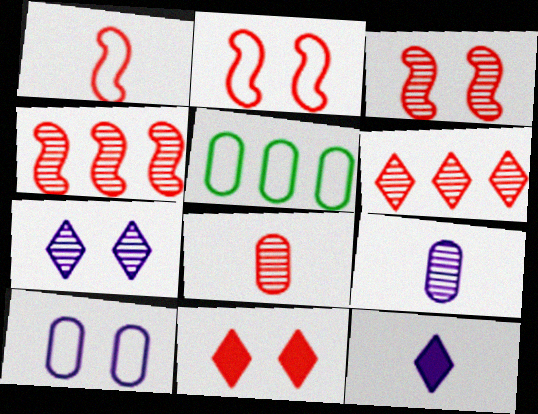[[3, 5, 12], 
[3, 6, 8]]